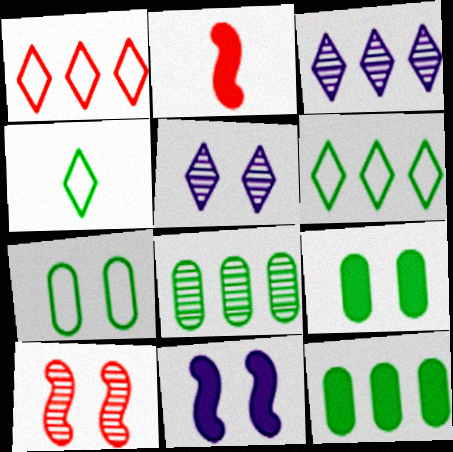[[2, 3, 7]]